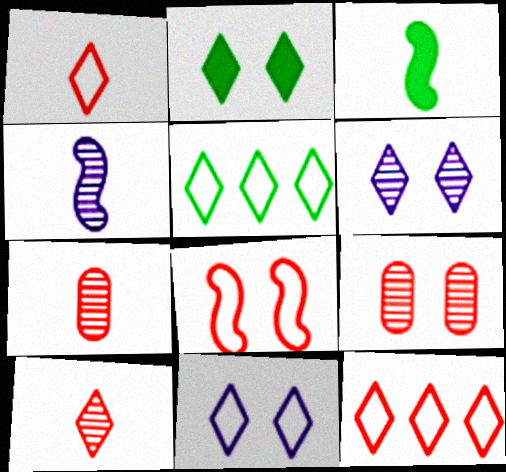[[1, 5, 11]]